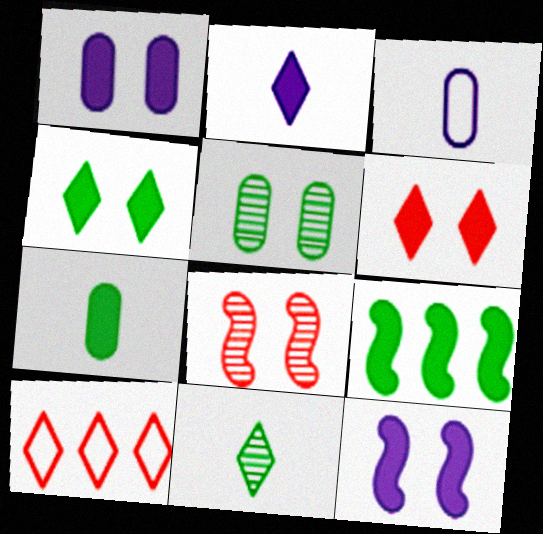[[4, 7, 9]]